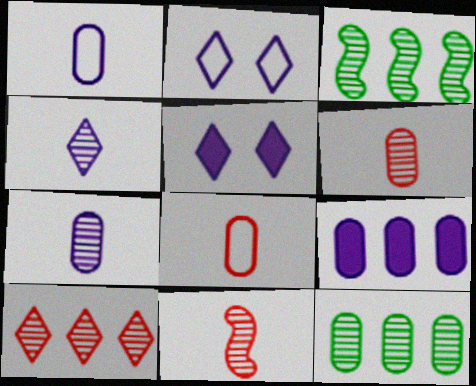[[3, 5, 8]]